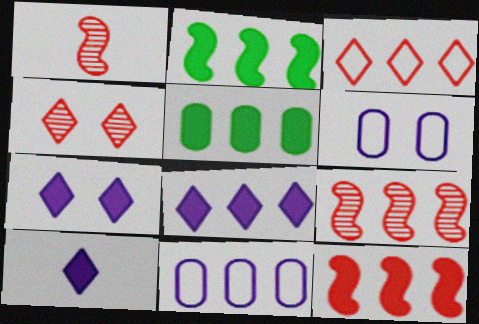[[5, 8, 12], 
[7, 8, 10]]